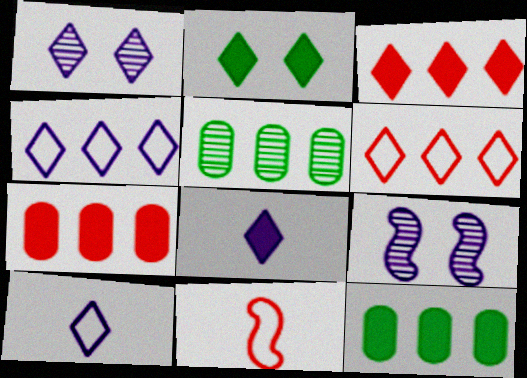[[1, 4, 8], 
[1, 11, 12], 
[2, 3, 8]]